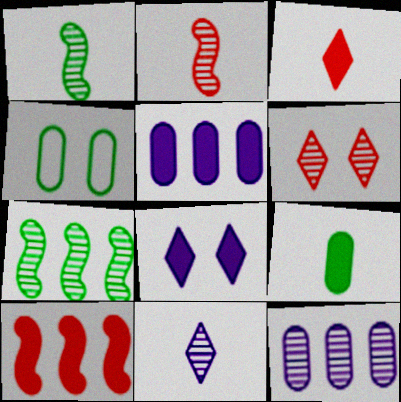[[1, 6, 12], 
[4, 10, 11], 
[8, 9, 10]]